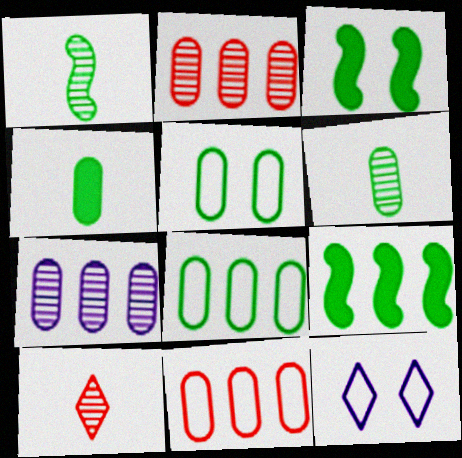[]